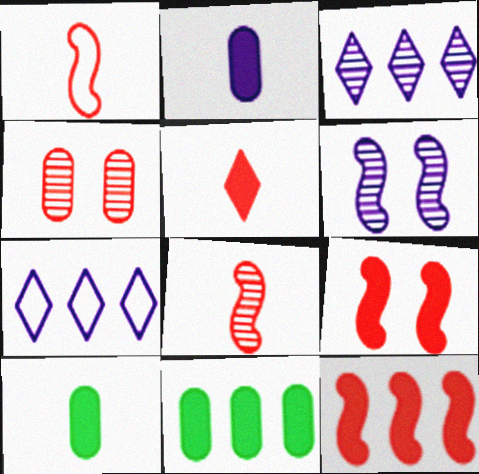[[2, 6, 7]]